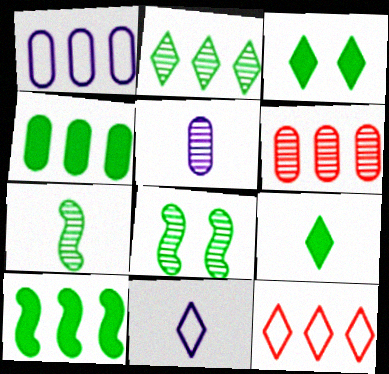[[1, 4, 6]]